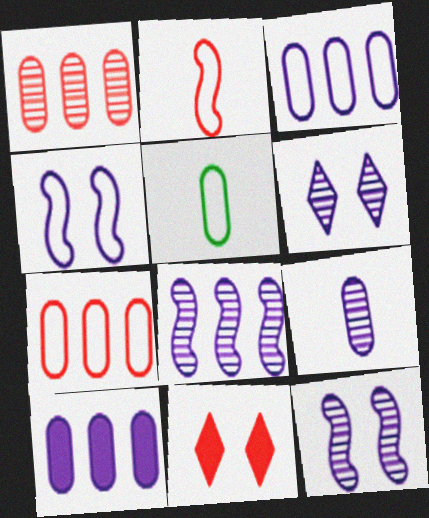[[1, 2, 11], 
[5, 8, 11], 
[6, 8, 9]]